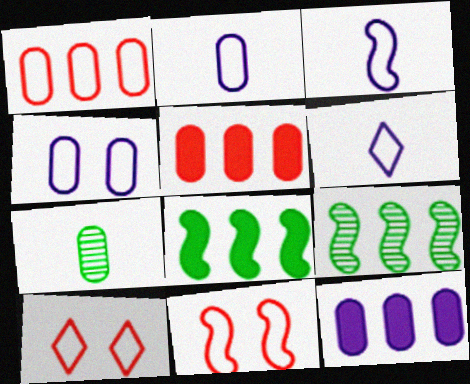[[2, 3, 6], 
[4, 5, 7]]